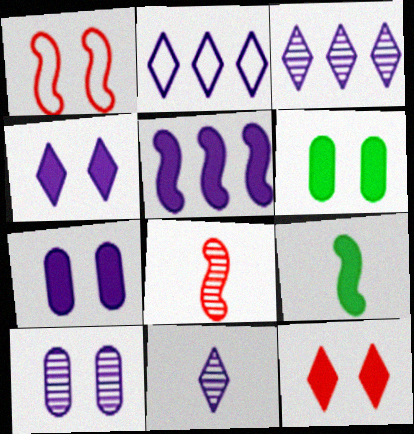[[2, 4, 11], 
[2, 6, 8]]